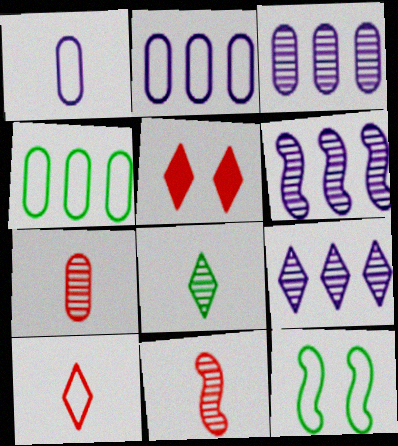[[2, 10, 12], 
[3, 6, 9]]